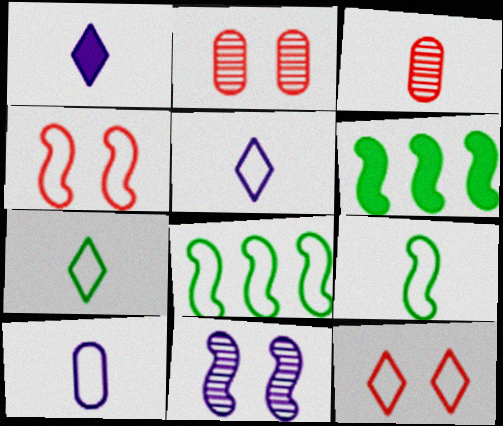[[1, 2, 8], 
[1, 3, 9], 
[2, 5, 6], 
[8, 10, 12]]